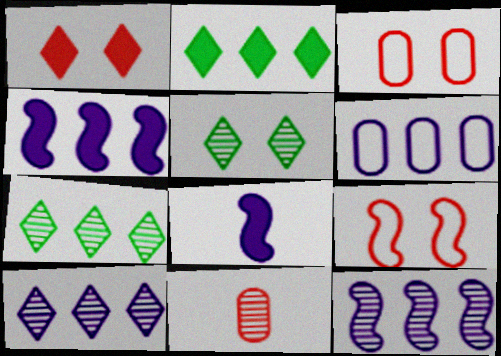[[3, 7, 8], 
[4, 6, 10], 
[5, 11, 12]]